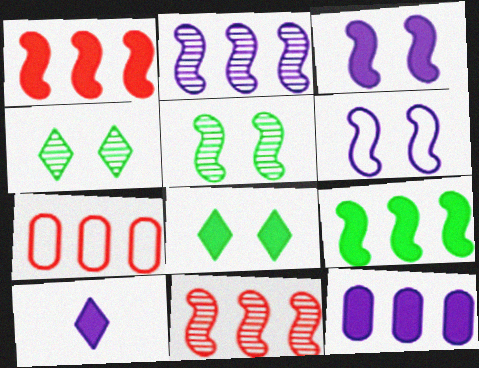[[3, 10, 12], 
[5, 7, 10]]